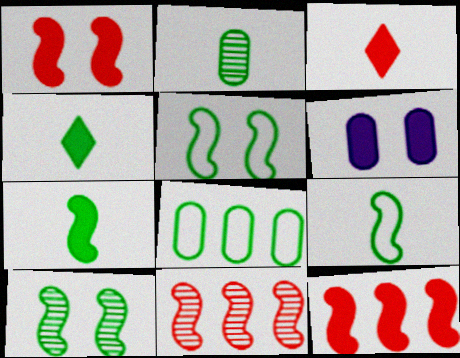[[2, 4, 9], 
[4, 6, 12], 
[4, 8, 10]]